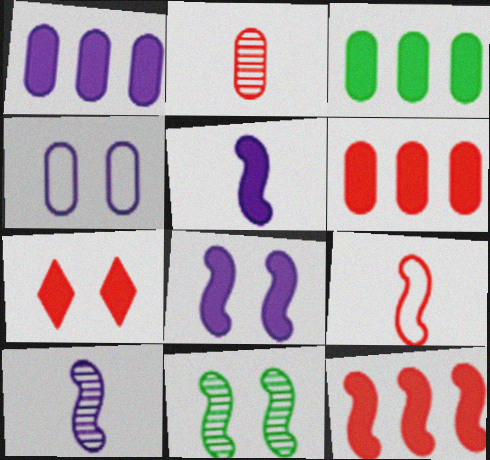[[1, 3, 6], 
[2, 3, 4], 
[3, 5, 7], 
[4, 7, 11]]